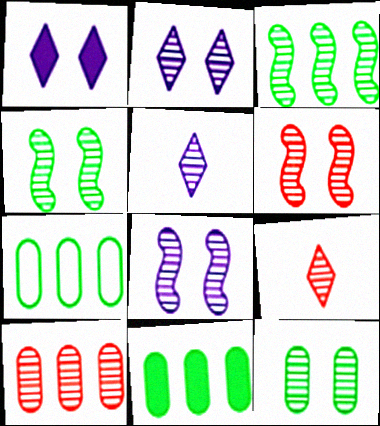[[2, 6, 12], 
[4, 5, 10], 
[4, 6, 8], 
[6, 9, 10]]